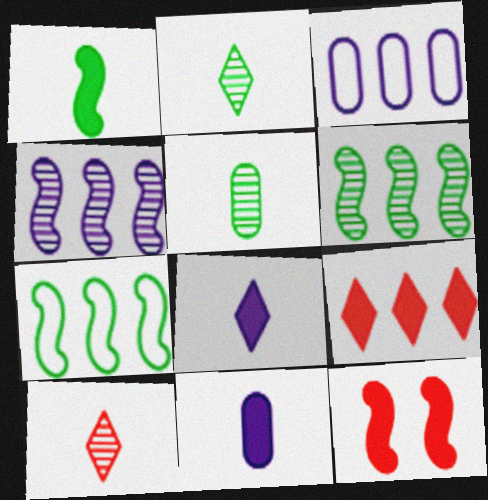[[2, 3, 12], 
[3, 6, 9]]